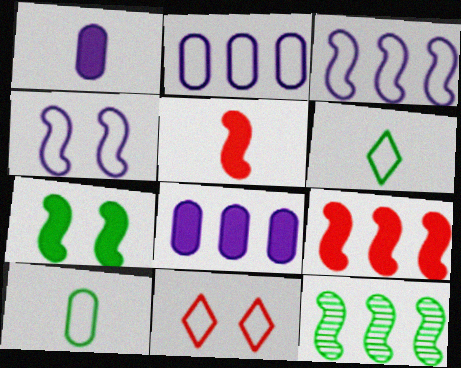[[1, 11, 12], 
[3, 9, 12], 
[3, 10, 11], 
[4, 5, 12]]